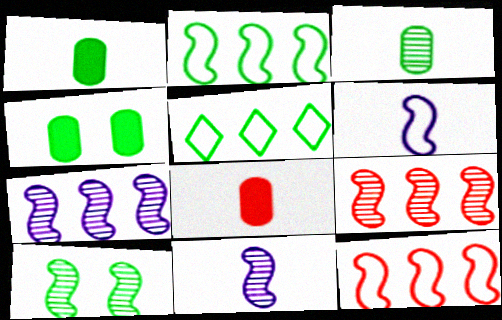[[1, 5, 10], 
[9, 10, 11]]